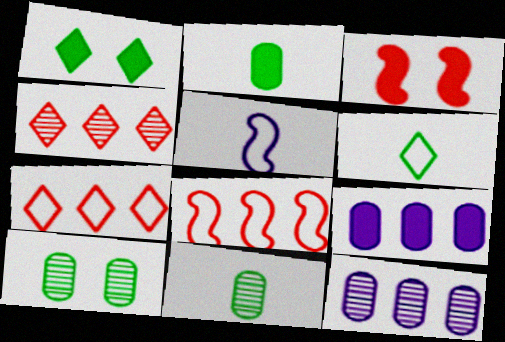[[3, 6, 12]]